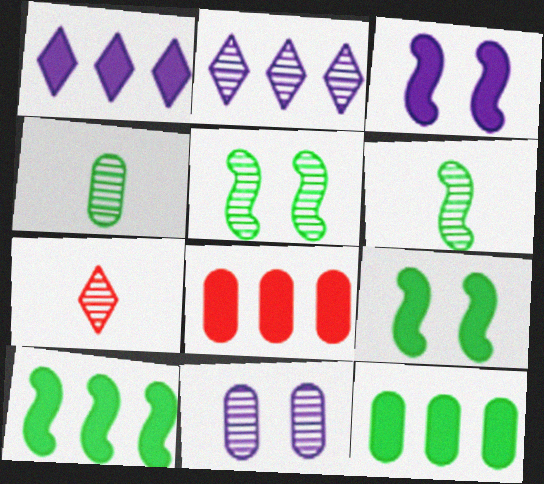[[1, 8, 10]]